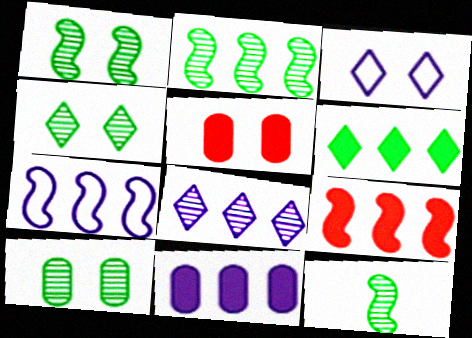[[1, 2, 12], 
[1, 3, 5], 
[1, 4, 10], 
[2, 7, 9], 
[6, 9, 11], 
[7, 8, 11]]